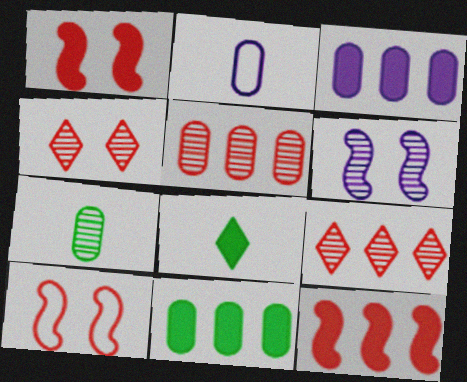[[1, 3, 8], 
[6, 7, 9]]